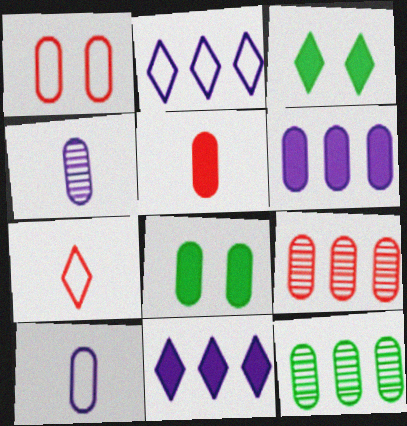[[1, 5, 9], 
[5, 6, 8], 
[8, 9, 10]]